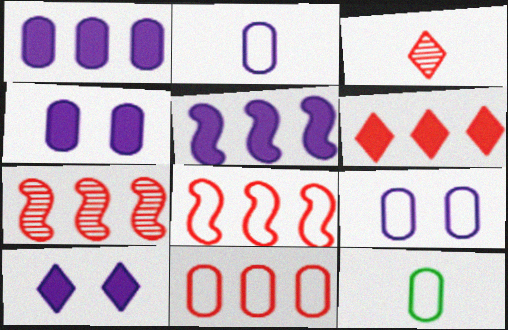[[6, 7, 11], 
[7, 10, 12], 
[9, 11, 12]]